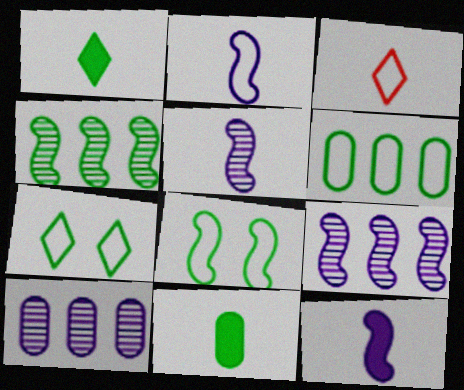[[2, 5, 12], 
[3, 5, 11], 
[4, 7, 11]]